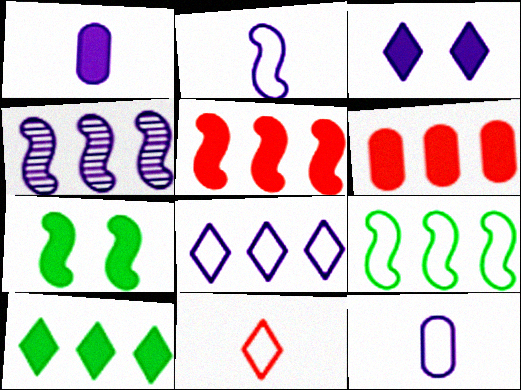[[3, 4, 12], 
[4, 5, 9]]